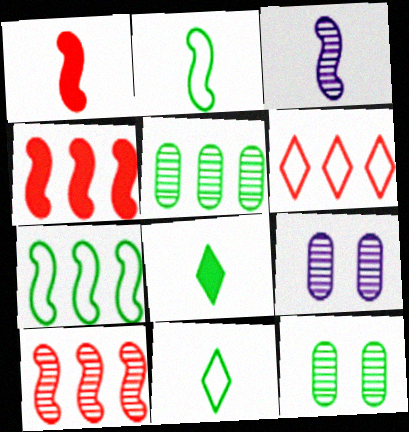[[1, 2, 3], 
[4, 9, 11], 
[7, 8, 12]]